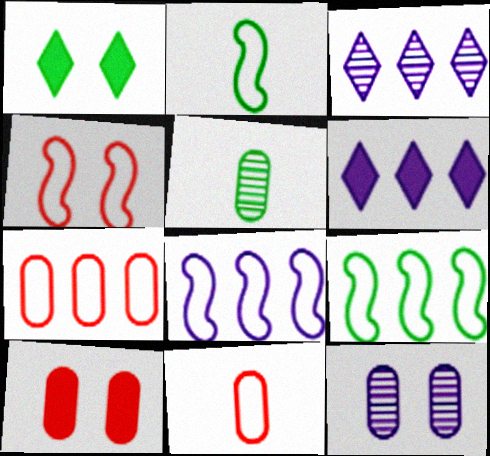[[1, 4, 12], 
[1, 5, 9], 
[2, 3, 10], 
[2, 4, 8], 
[4, 5, 6]]